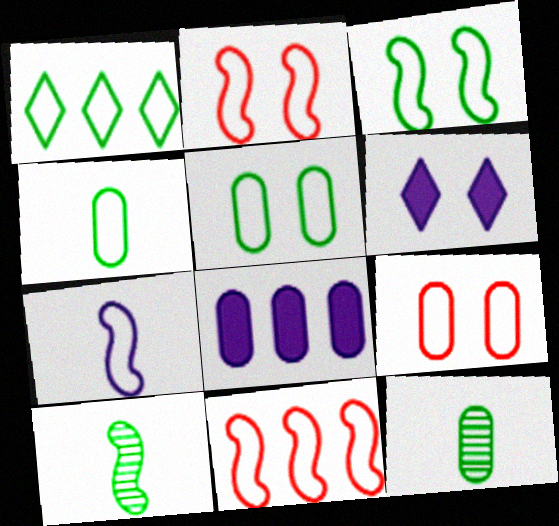[[1, 3, 4], 
[1, 7, 9], 
[3, 7, 11], 
[6, 11, 12], 
[8, 9, 12]]